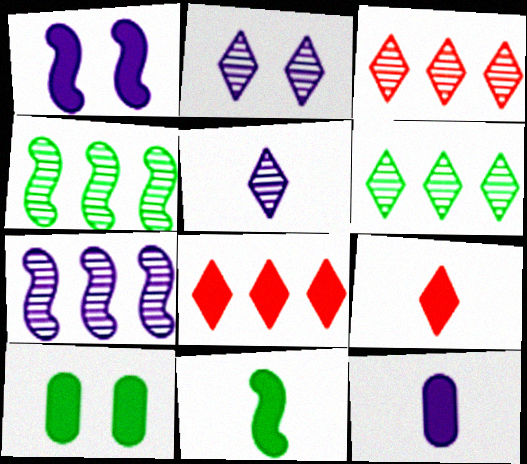[[9, 11, 12]]